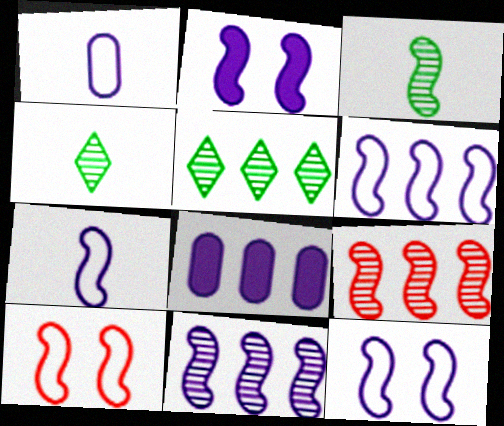[[2, 7, 11], 
[4, 8, 10], 
[6, 7, 12]]